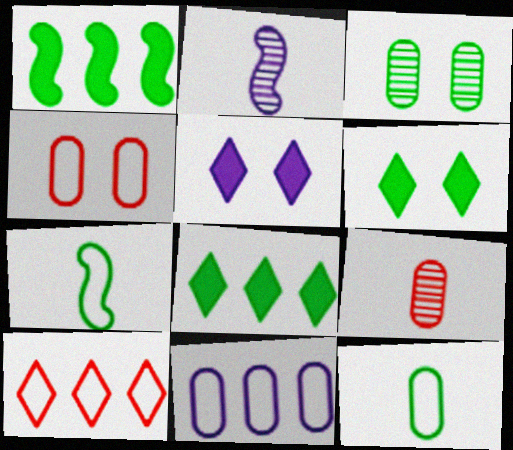[[2, 4, 8], 
[2, 5, 11], 
[3, 7, 8], 
[4, 11, 12]]